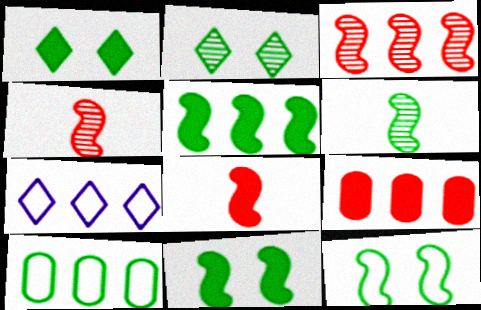[[1, 6, 10], 
[5, 6, 12]]